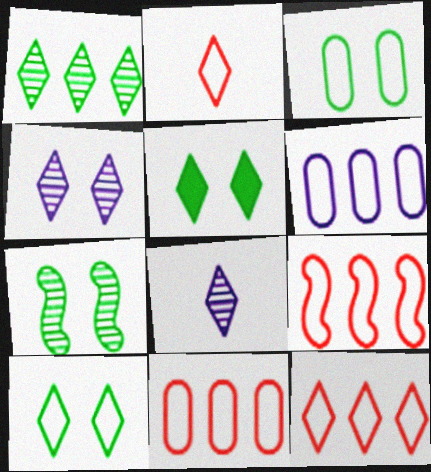[[3, 5, 7], 
[5, 8, 12], 
[9, 11, 12]]